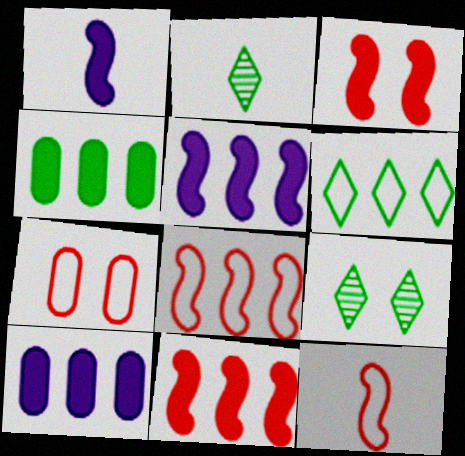[[2, 5, 7], 
[9, 10, 12]]